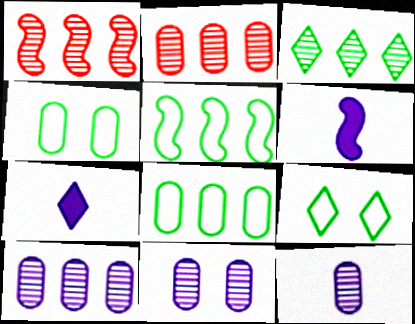[[1, 3, 10], 
[1, 4, 7], 
[2, 6, 9], 
[10, 11, 12]]